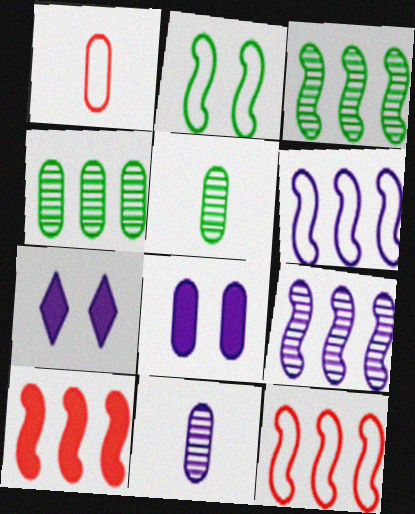[[1, 3, 7], 
[1, 4, 8], 
[3, 6, 10], 
[5, 7, 12], 
[6, 7, 11]]